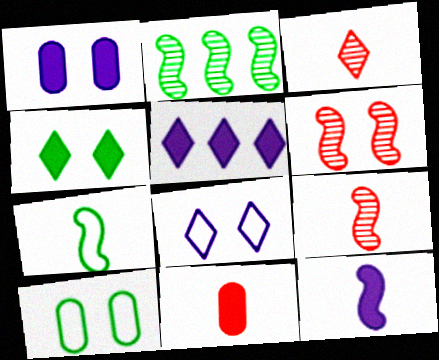[[1, 5, 12], 
[2, 8, 11], 
[5, 9, 10], 
[7, 9, 12]]